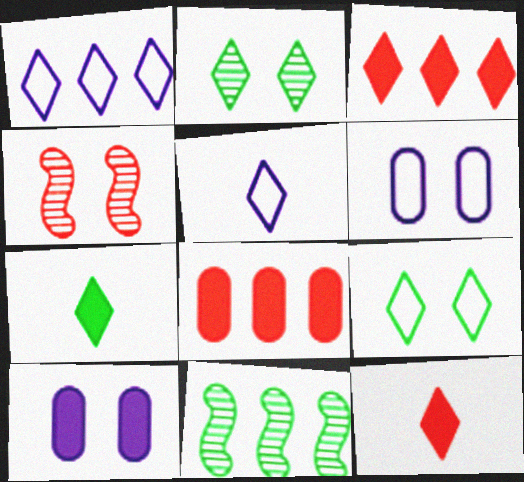[[1, 2, 12], 
[1, 8, 11], 
[2, 3, 5], 
[4, 9, 10], 
[6, 11, 12]]